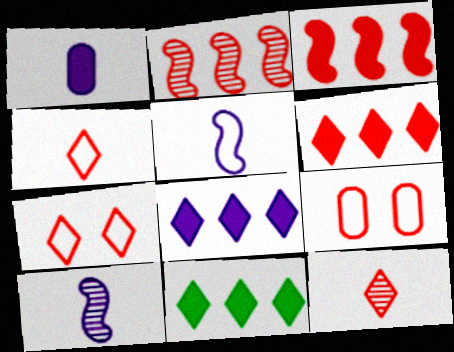[[3, 9, 12], 
[6, 7, 12], 
[6, 8, 11], 
[9, 10, 11]]